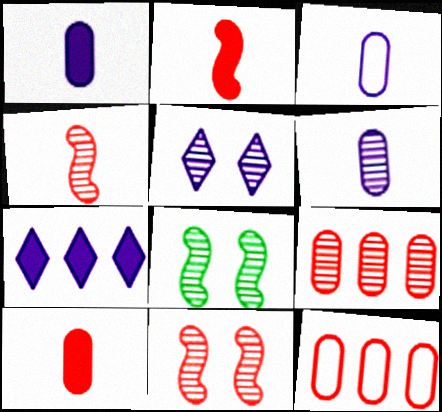[[1, 3, 6]]